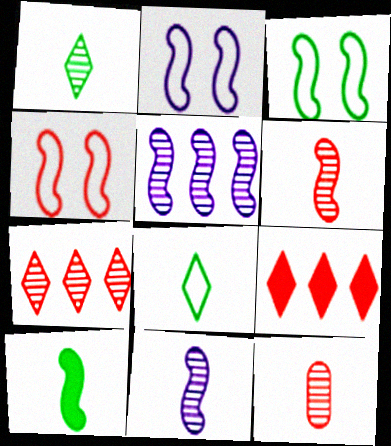[[1, 11, 12], 
[2, 3, 4], 
[4, 5, 10], 
[4, 9, 12]]